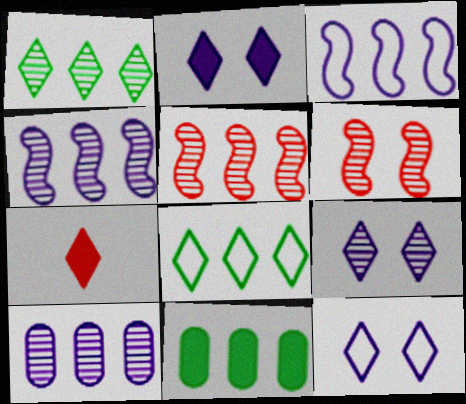[[1, 5, 10], 
[1, 7, 12], 
[2, 9, 12], 
[7, 8, 9]]